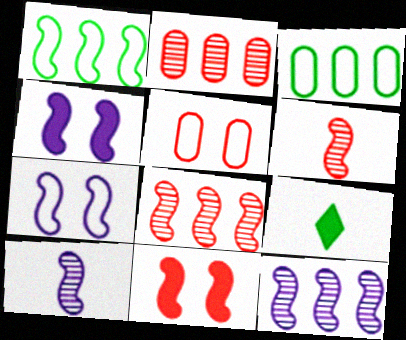[[1, 4, 6], 
[1, 10, 11], 
[2, 7, 9], 
[5, 9, 12]]